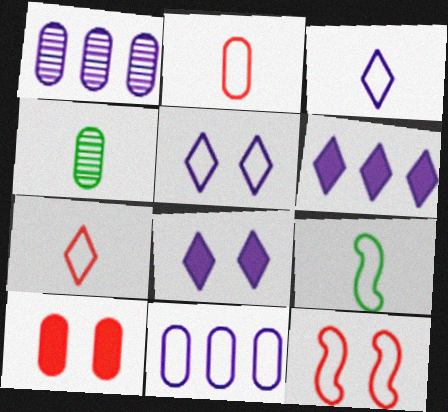[[2, 3, 9], 
[4, 6, 12], 
[4, 10, 11]]